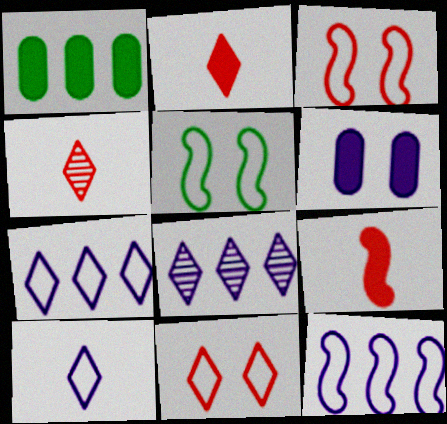[]